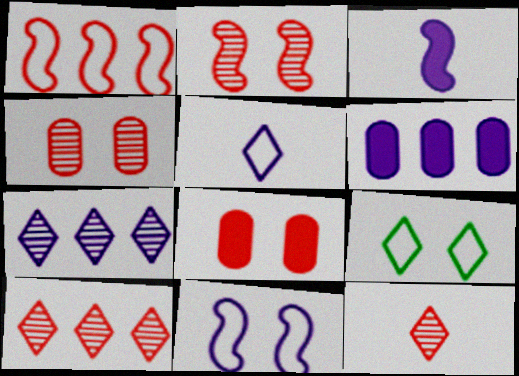[[1, 8, 12]]